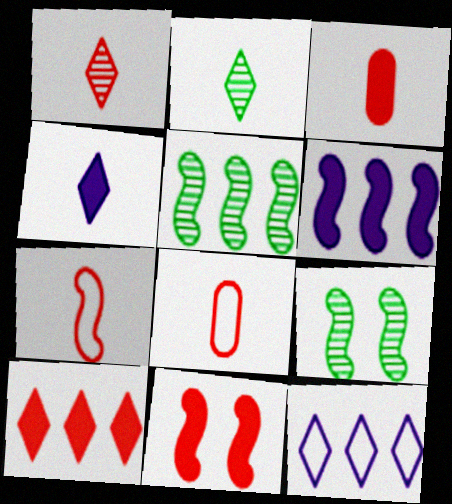[[1, 3, 7], 
[3, 9, 12], 
[3, 10, 11], 
[6, 7, 9]]